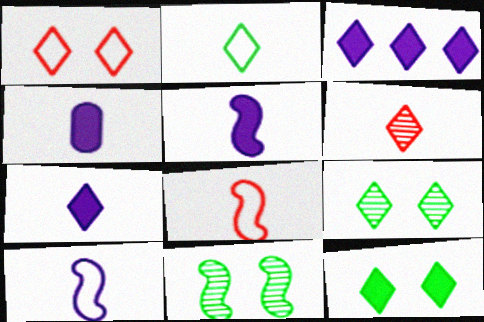[[2, 6, 7], 
[4, 5, 7]]